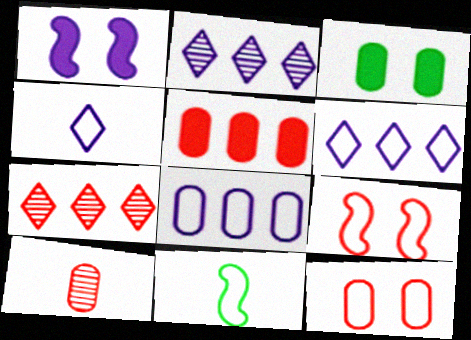[[3, 8, 10], 
[5, 10, 12], 
[6, 11, 12]]